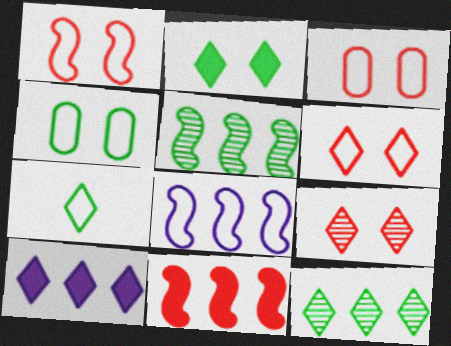[[1, 3, 6], 
[2, 7, 12], 
[3, 7, 8], 
[5, 8, 11], 
[7, 9, 10]]